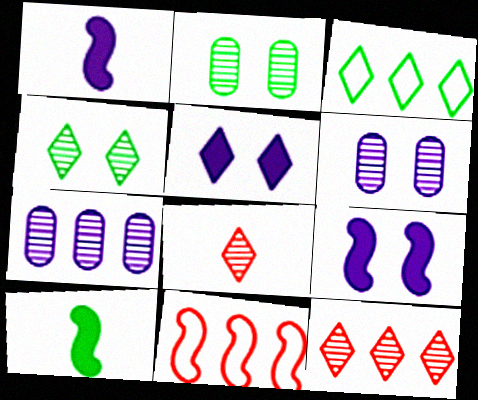[[2, 3, 10], 
[3, 5, 8]]